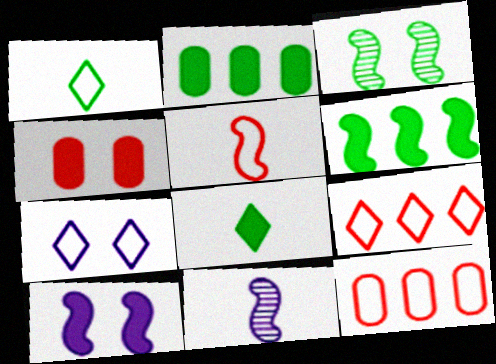[[1, 2, 3], 
[1, 7, 9], 
[3, 4, 7]]